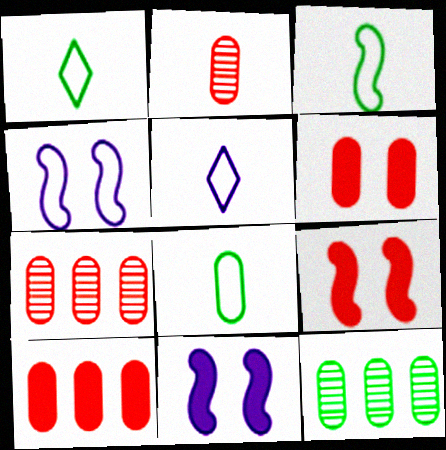[[1, 3, 8], 
[1, 7, 11], 
[5, 9, 12]]